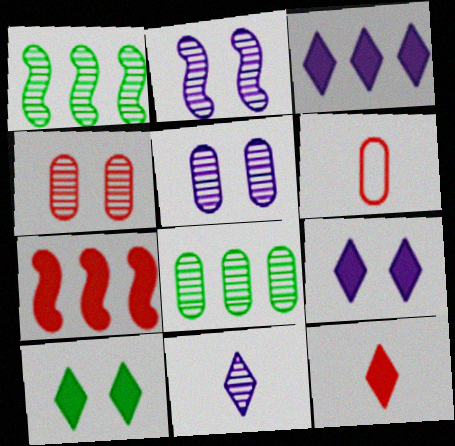[[1, 4, 11], 
[1, 6, 9], 
[3, 10, 12]]